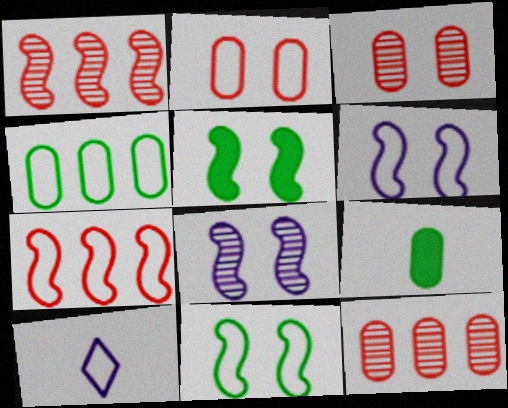[[5, 10, 12]]